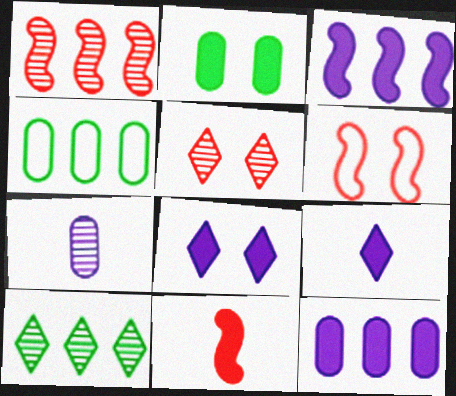[[1, 6, 11]]